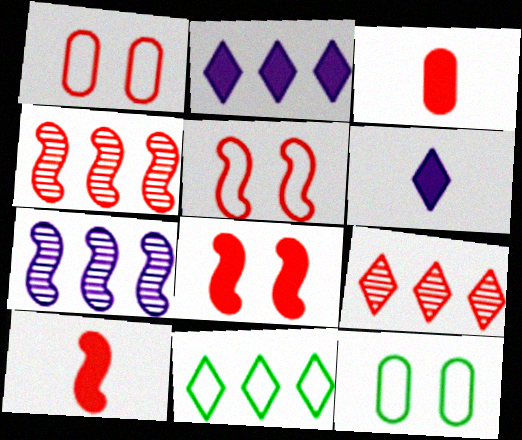[[1, 9, 10], 
[2, 9, 11], 
[3, 5, 9], 
[4, 5, 10], 
[4, 6, 12]]